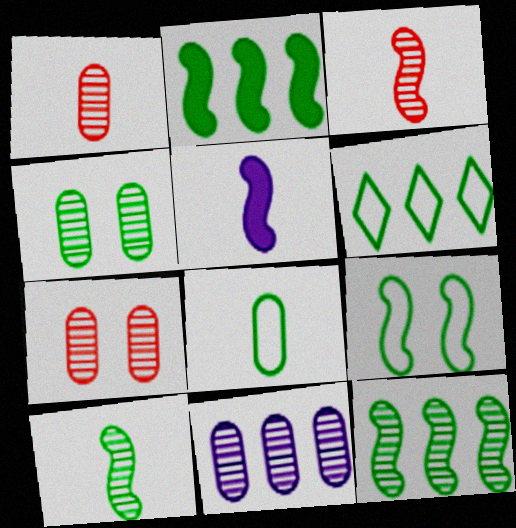[[1, 4, 11], 
[2, 9, 10], 
[5, 6, 7], 
[6, 8, 9]]